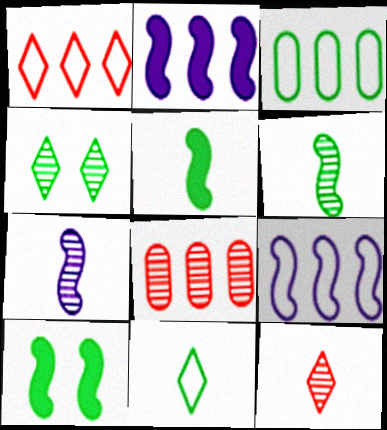[[1, 3, 9], 
[3, 4, 5], 
[4, 7, 8]]